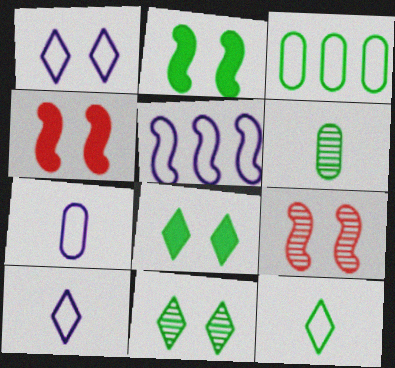[[1, 5, 7]]